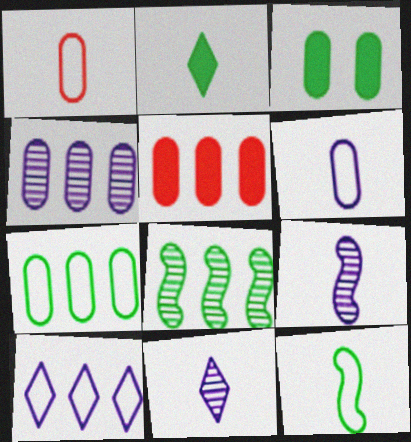[[1, 2, 9], 
[1, 3, 4], 
[4, 5, 7], 
[5, 8, 10]]